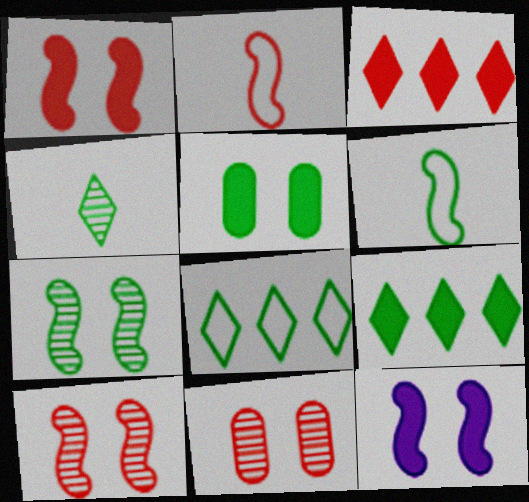[[2, 3, 11]]